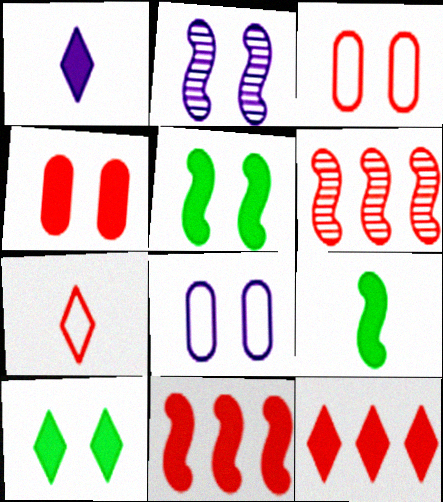[[1, 10, 12], 
[2, 3, 10], 
[4, 6, 7]]